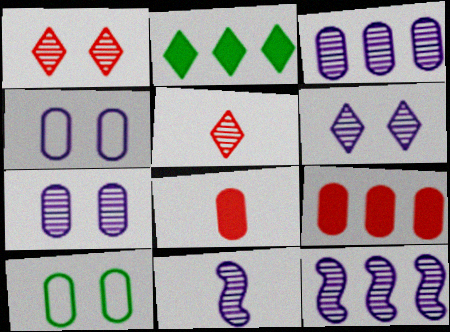[[3, 6, 11], 
[3, 8, 10]]